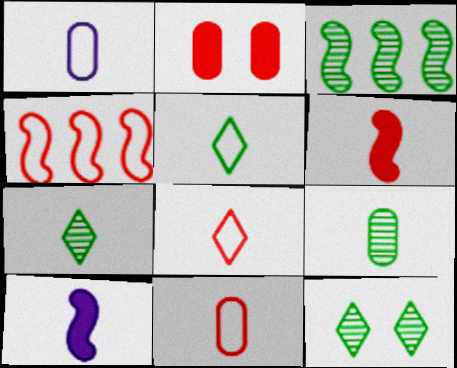[[1, 6, 7], 
[3, 9, 12], 
[7, 10, 11], 
[8, 9, 10]]